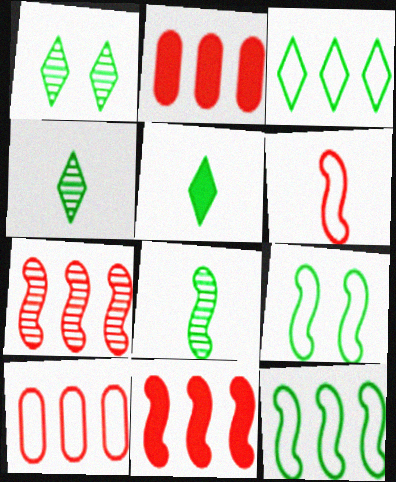[[1, 3, 5]]